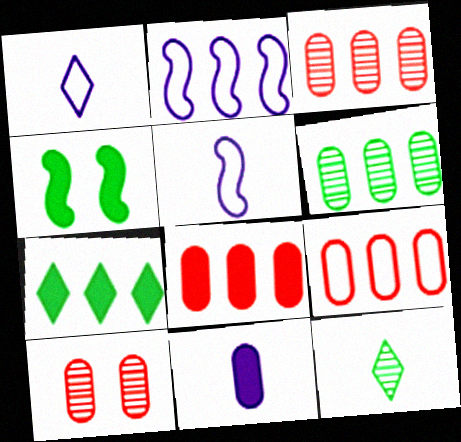[[1, 3, 4], 
[2, 3, 7], 
[3, 8, 9], 
[5, 7, 10]]